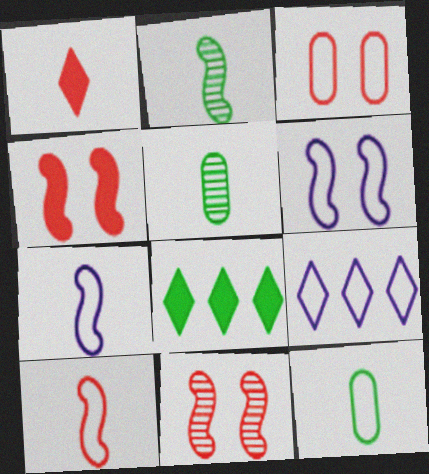[[1, 5, 7], 
[4, 5, 9]]